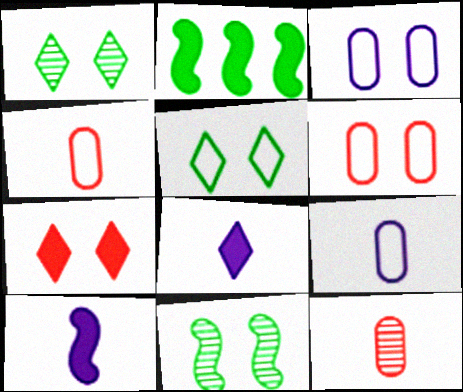[[3, 7, 11]]